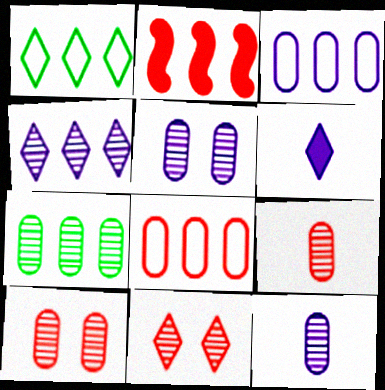[[1, 6, 11], 
[5, 7, 9], 
[7, 10, 12]]